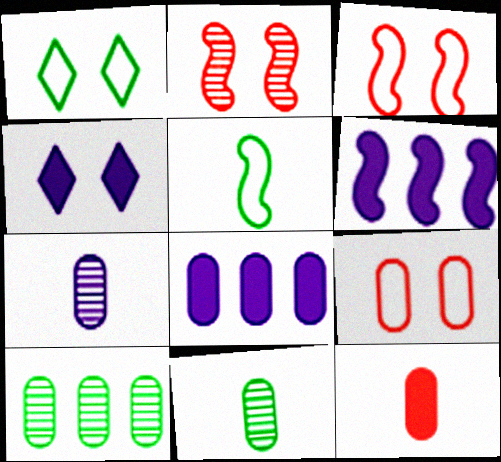[[2, 5, 6], 
[8, 9, 11]]